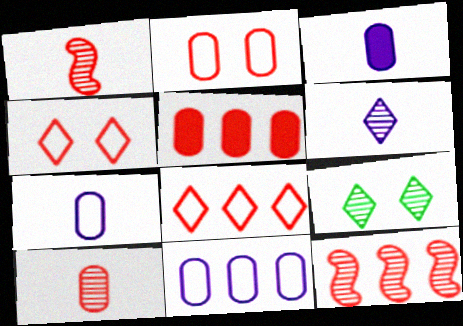[[1, 4, 5], 
[2, 5, 10], 
[5, 8, 12]]